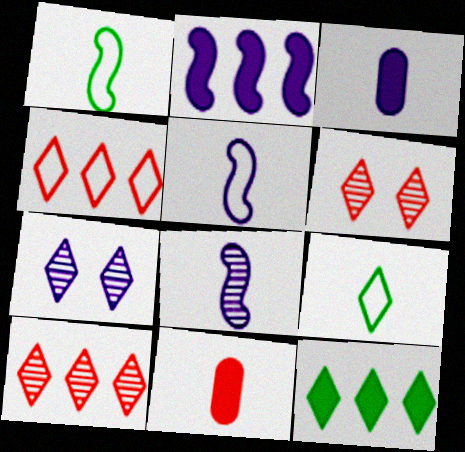[[8, 9, 11]]